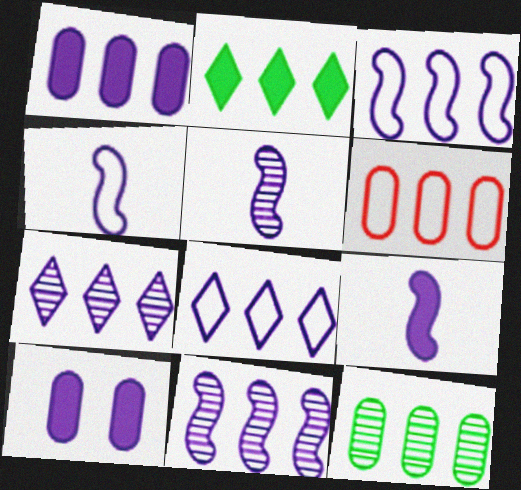[[1, 3, 7], 
[1, 6, 12], 
[1, 8, 11], 
[2, 6, 11], 
[4, 5, 9], 
[4, 7, 10], 
[5, 8, 10]]